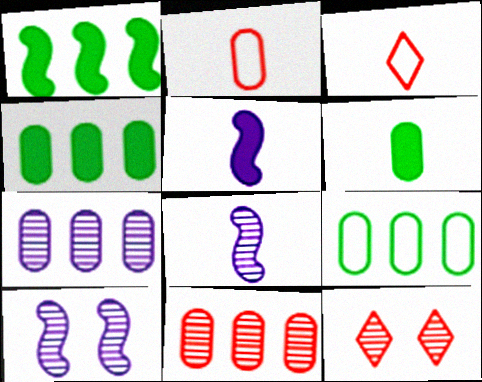[[3, 4, 10], 
[3, 6, 8], 
[5, 9, 12]]